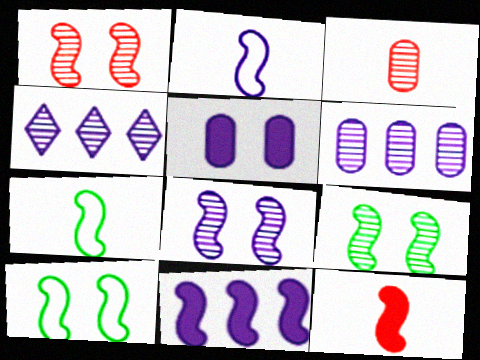[[1, 7, 11], 
[1, 8, 9], 
[2, 4, 5], 
[2, 8, 11], 
[3, 4, 9]]